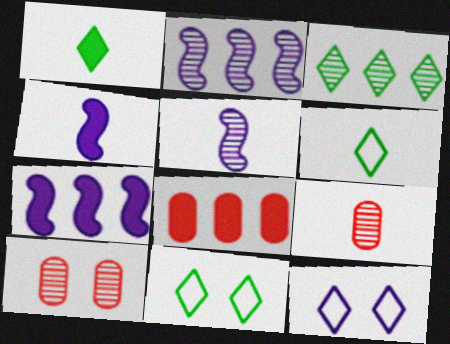[[1, 3, 11], 
[3, 5, 10], 
[4, 6, 9], 
[5, 8, 11], 
[6, 7, 10], 
[7, 9, 11]]